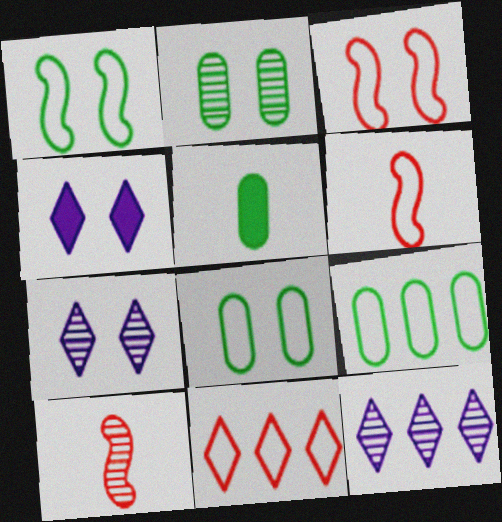[[2, 3, 4], 
[2, 5, 9], 
[2, 10, 12], 
[3, 5, 12], 
[4, 9, 10]]